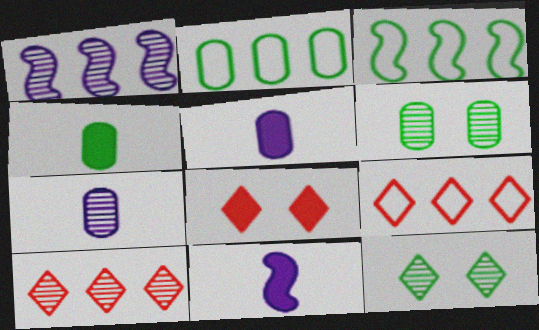[[2, 4, 6], 
[3, 4, 12], 
[3, 7, 8], 
[6, 9, 11]]